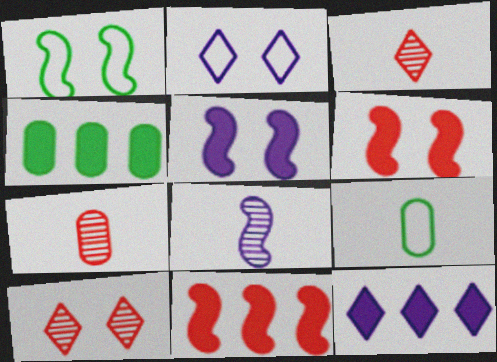[[1, 7, 12], 
[1, 8, 11], 
[4, 11, 12]]